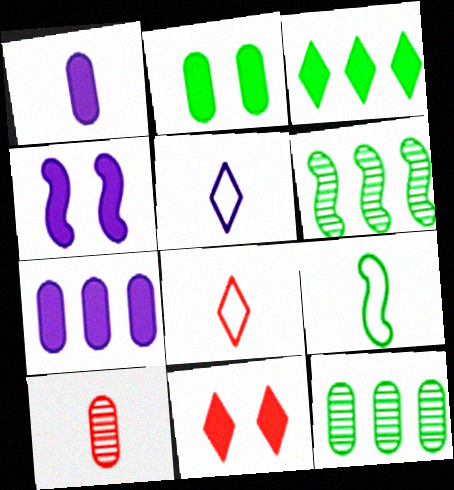[[2, 4, 11], 
[4, 8, 12]]